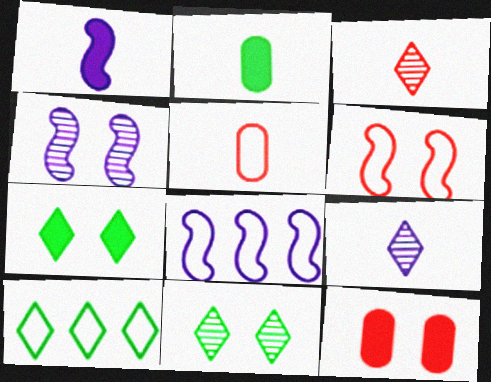[[1, 4, 8]]